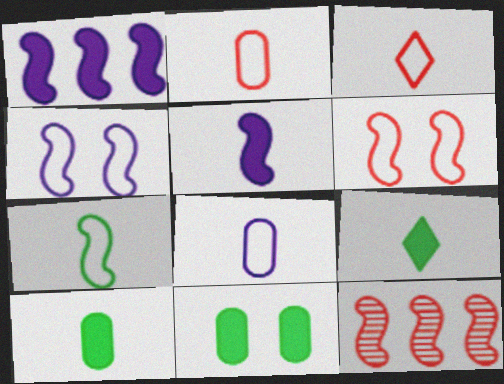[[3, 7, 8]]